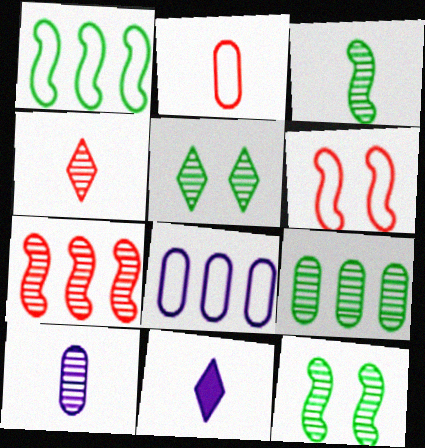[[2, 3, 11], 
[3, 4, 10], 
[3, 5, 9], 
[5, 7, 10], 
[6, 9, 11]]